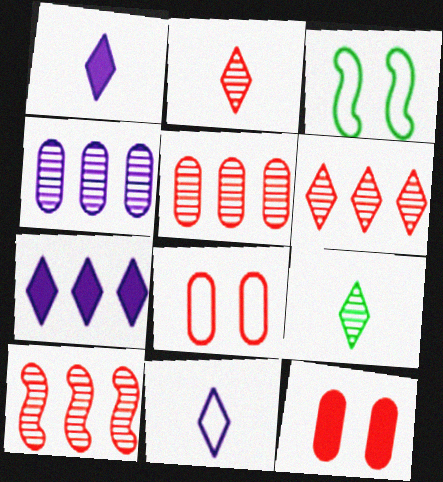[[1, 3, 5], 
[5, 6, 10]]